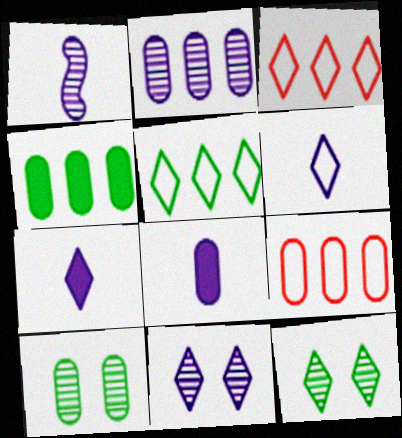[[1, 2, 11], 
[1, 6, 8], 
[2, 4, 9], 
[3, 7, 12], 
[8, 9, 10]]